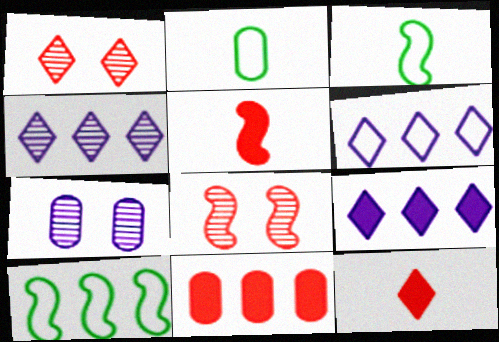[[2, 7, 11], 
[2, 8, 9], 
[4, 6, 9], 
[4, 10, 11], 
[7, 10, 12]]